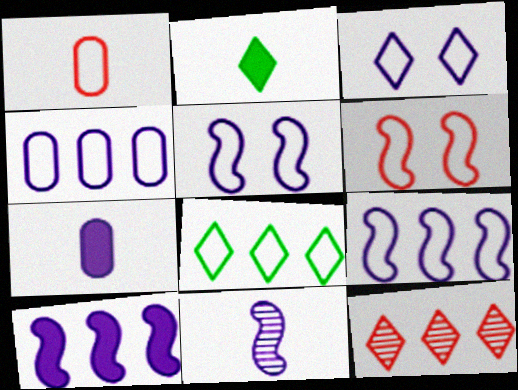[[1, 2, 11], 
[1, 5, 8], 
[2, 3, 12], 
[5, 10, 11]]